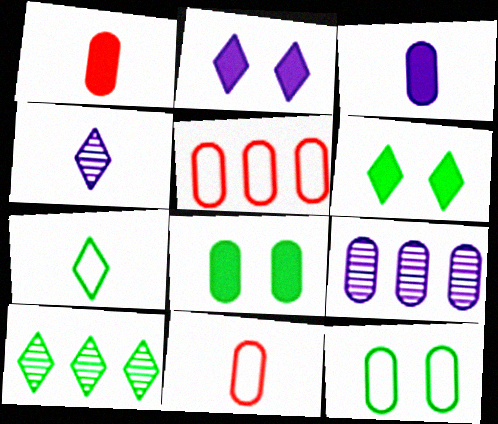[[1, 9, 12], 
[6, 7, 10], 
[8, 9, 11]]